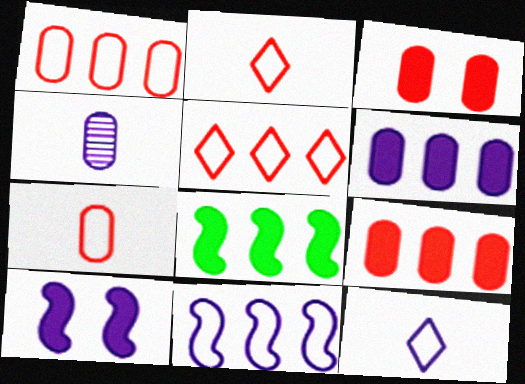[]